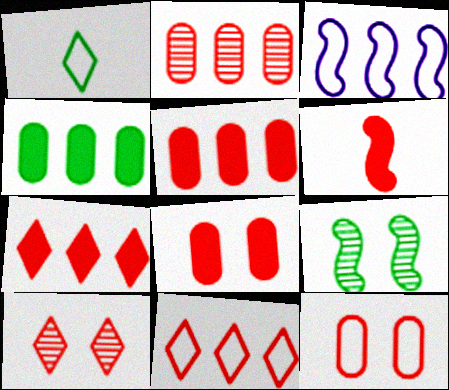[[1, 3, 12], 
[1, 4, 9], 
[3, 6, 9], 
[6, 7, 8]]